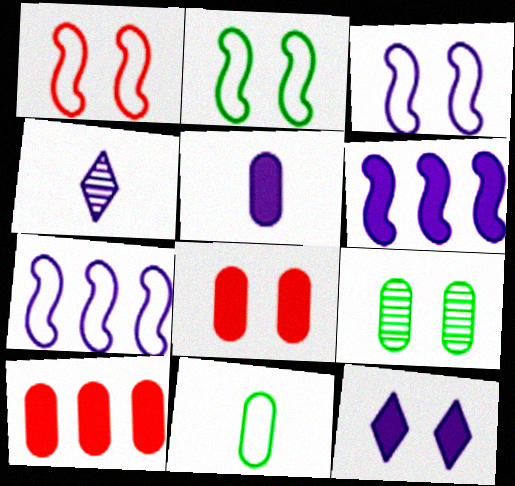[[1, 2, 3], 
[1, 9, 12], 
[2, 4, 10], 
[5, 6, 12]]